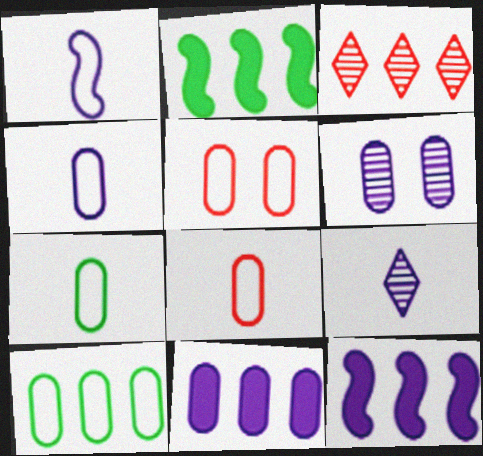[[2, 5, 9], 
[3, 10, 12], 
[4, 5, 10], 
[4, 6, 11], 
[4, 7, 8]]